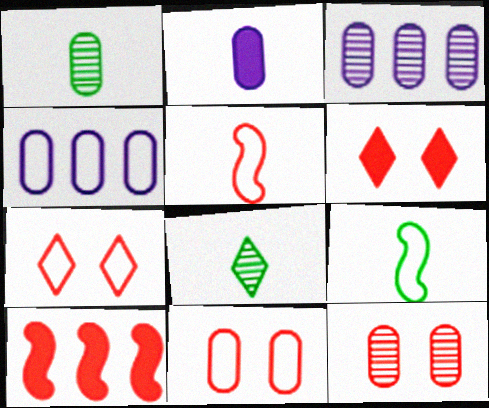[[1, 3, 12], 
[2, 5, 8], 
[3, 6, 9], 
[4, 7, 9]]